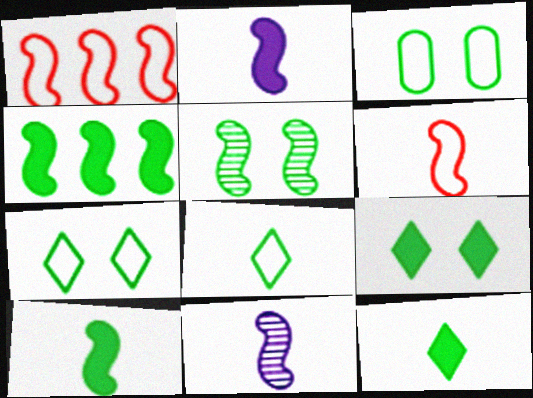[[1, 2, 5], 
[3, 5, 9], 
[6, 10, 11]]